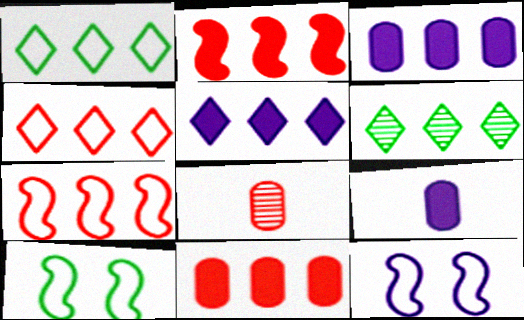[[3, 6, 7], 
[4, 5, 6], 
[5, 8, 10]]